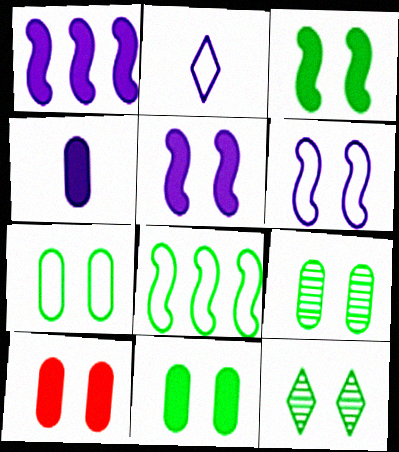[[3, 7, 12], 
[6, 10, 12], 
[7, 9, 11]]